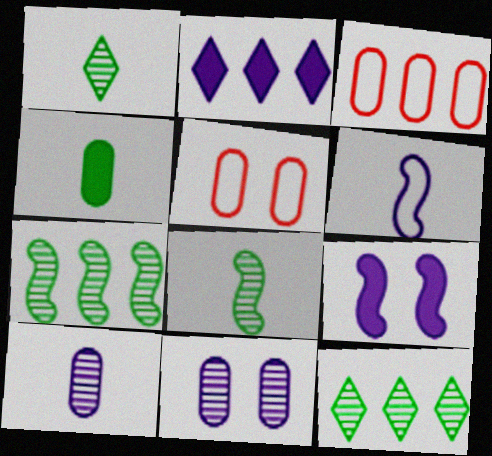[[1, 3, 9], 
[2, 3, 7], 
[2, 5, 8], 
[2, 6, 11], 
[3, 4, 11]]